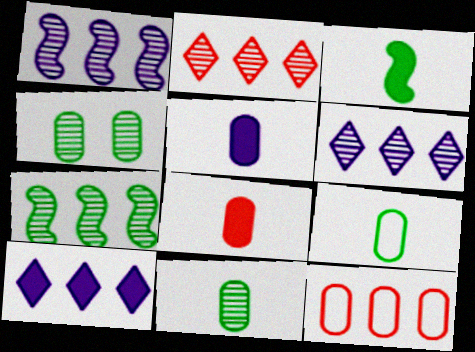[[4, 5, 12], 
[7, 10, 12]]